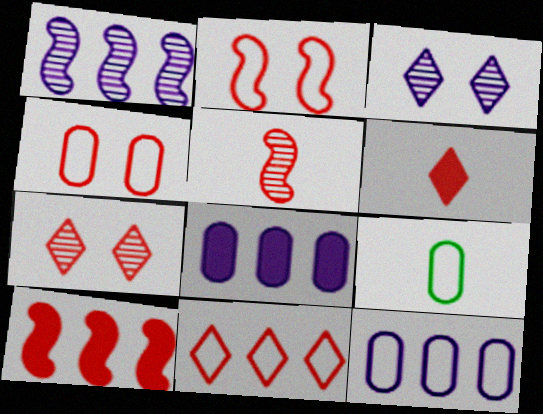[[2, 5, 10], 
[3, 9, 10], 
[4, 9, 12], 
[6, 7, 11]]